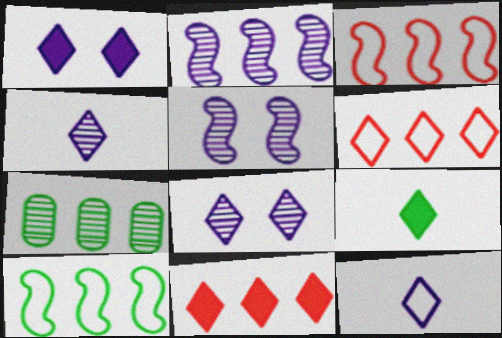[[1, 9, 11], 
[6, 8, 9]]